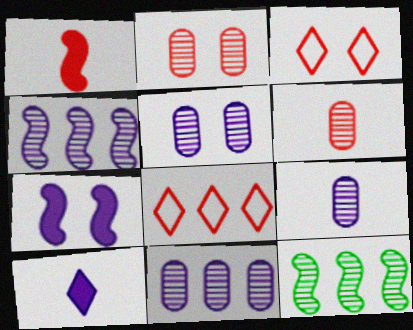[[1, 2, 8], 
[5, 9, 11]]